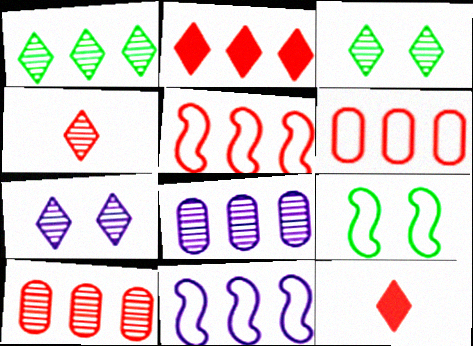[[1, 4, 7], 
[2, 5, 10], 
[8, 9, 12]]